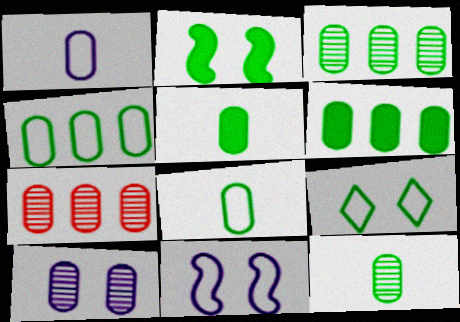[[3, 4, 6], 
[5, 8, 12], 
[7, 10, 12]]